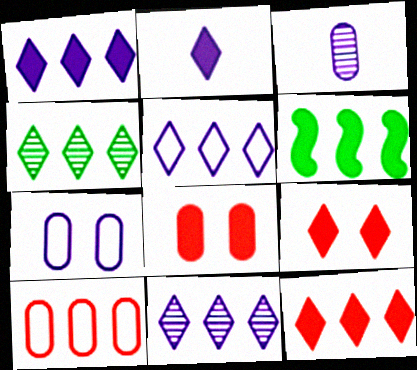[[1, 5, 11], 
[2, 6, 8], 
[4, 5, 12], 
[6, 10, 11]]